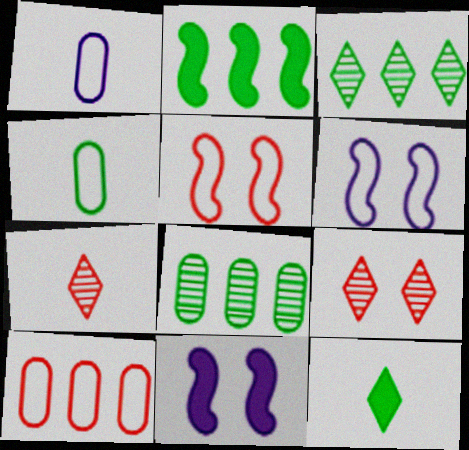[[1, 2, 9]]